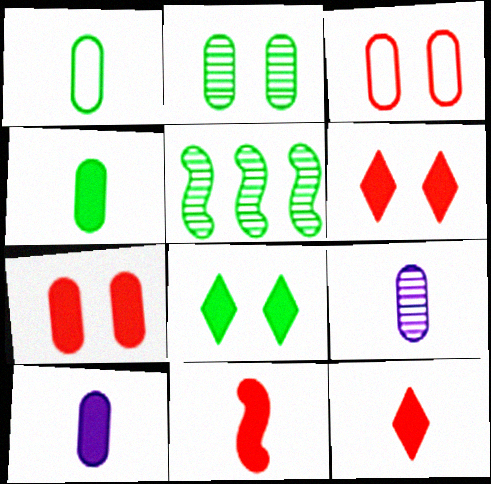[[1, 5, 8]]